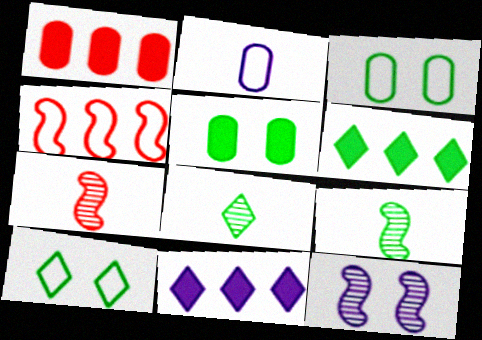[[2, 4, 10], 
[2, 11, 12], 
[3, 6, 9], 
[3, 7, 11], 
[6, 8, 10]]